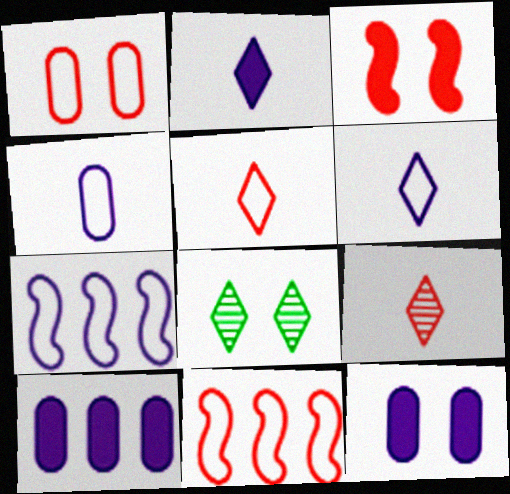[[1, 5, 11]]